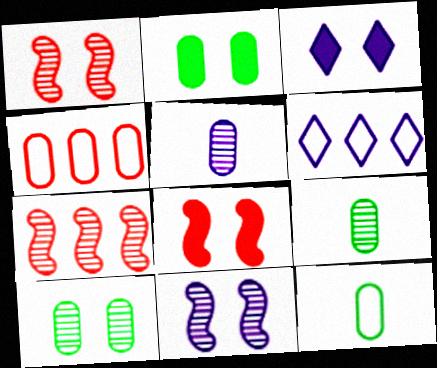[[2, 3, 8], 
[2, 4, 5], 
[3, 7, 12], 
[6, 8, 9]]